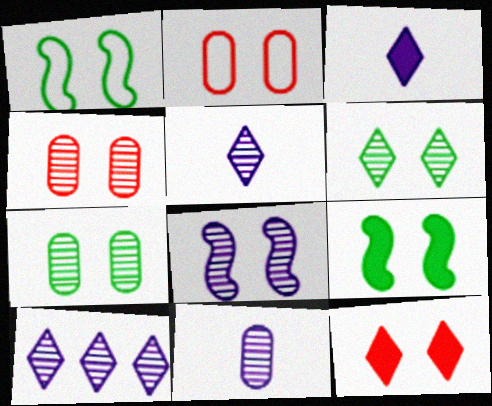[[4, 6, 8], 
[8, 10, 11]]